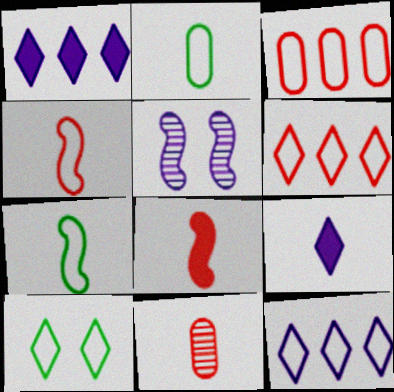[[7, 9, 11]]